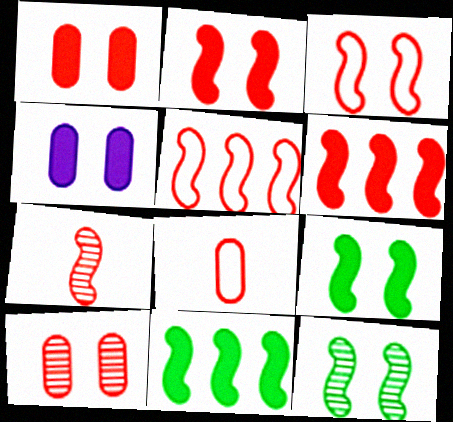[[2, 5, 7], 
[3, 6, 7]]